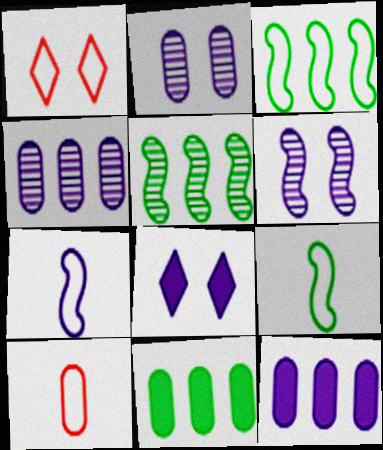[[2, 10, 11], 
[4, 7, 8], 
[5, 8, 10]]